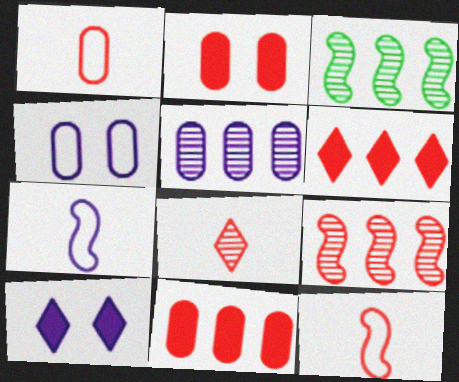[[1, 3, 10], 
[5, 7, 10]]